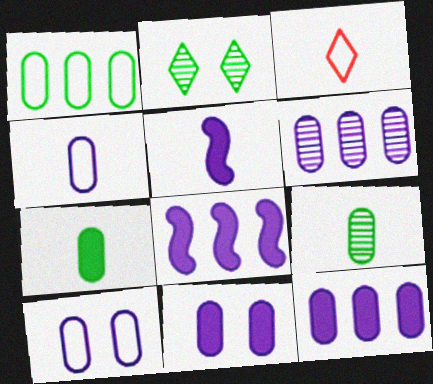[[3, 5, 9], 
[4, 6, 11]]